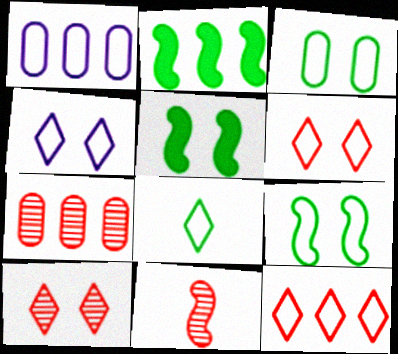[[4, 8, 12], 
[7, 10, 11]]